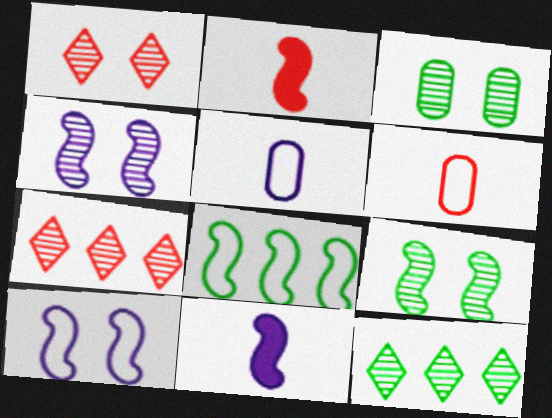[[1, 3, 4], 
[2, 4, 8]]